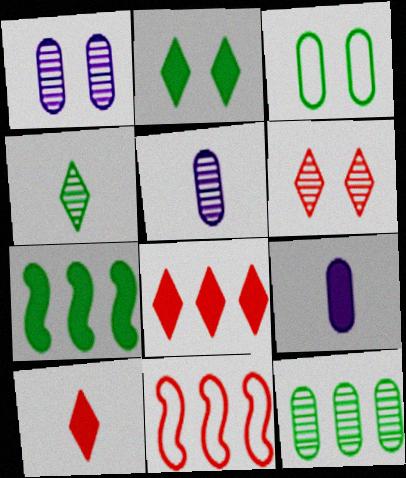[[2, 5, 11], 
[3, 4, 7]]